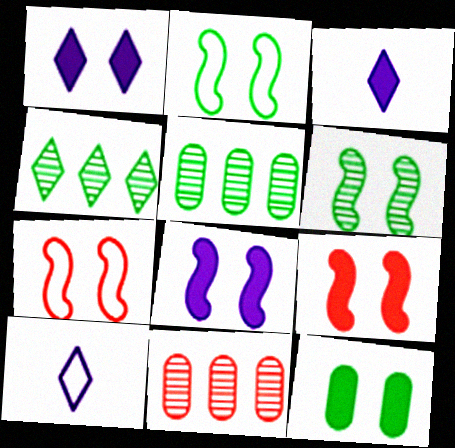[[1, 9, 12], 
[2, 3, 11], 
[3, 5, 7], 
[5, 9, 10], 
[6, 7, 8]]